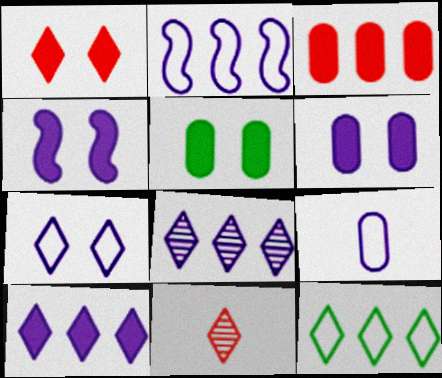[[1, 4, 5], 
[2, 5, 11], 
[2, 7, 9], 
[4, 8, 9]]